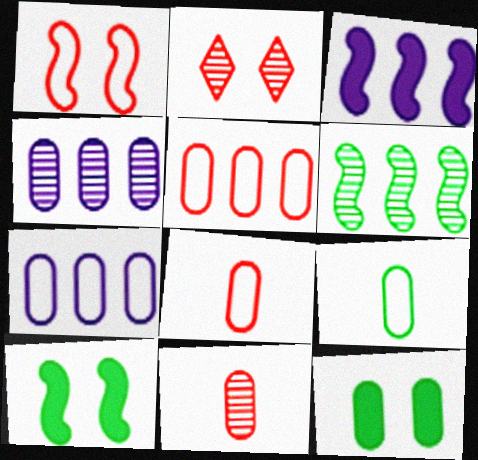[[2, 3, 9], 
[4, 8, 12], 
[7, 11, 12]]